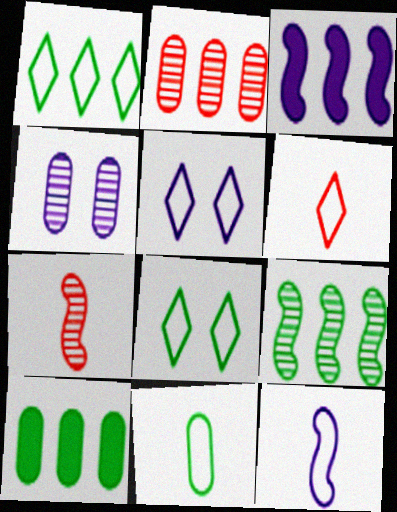[[1, 2, 3], 
[1, 5, 6], 
[1, 9, 10], 
[5, 7, 10], 
[6, 11, 12]]